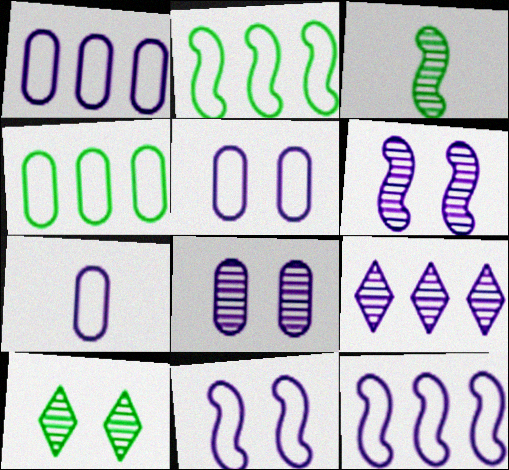[[1, 5, 7]]